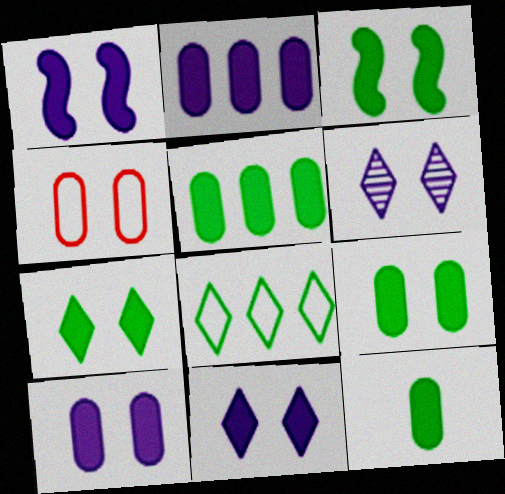[[1, 10, 11], 
[3, 4, 6], 
[3, 7, 9], 
[5, 9, 12]]